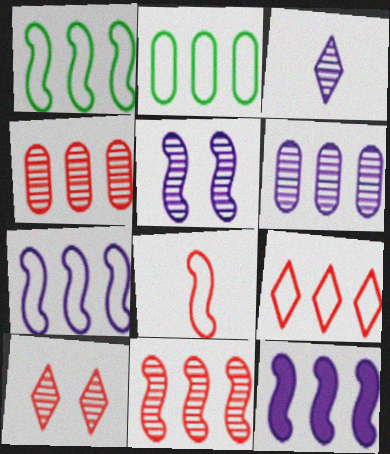[[1, 11, 12], 
[2, 7, 9], 
[3, 5, 6]]